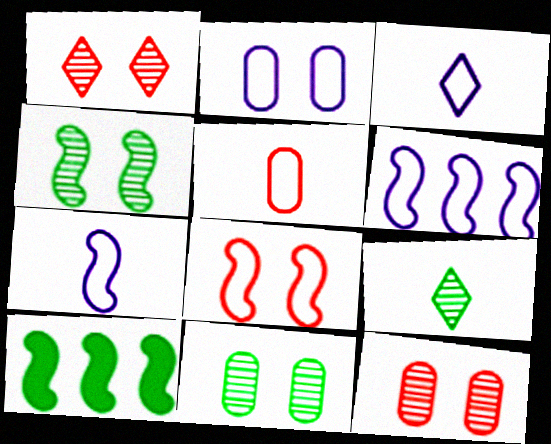[[2, 3, 6], 
[3, 10, 12]]